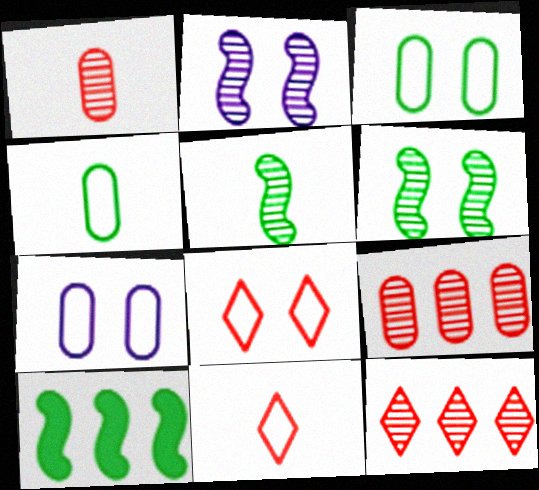[]